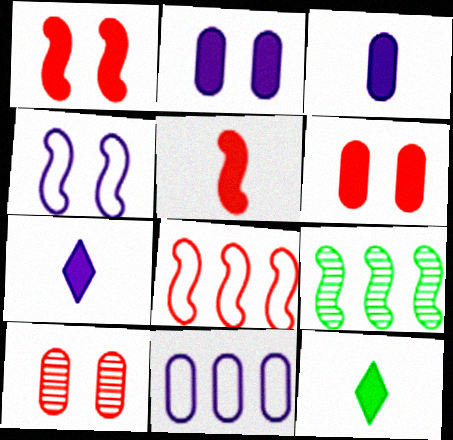[[3, 5, 12], 
[4, 5, 9]]